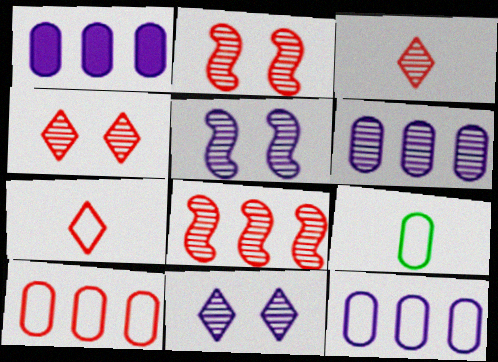[[1, 6, 12]]